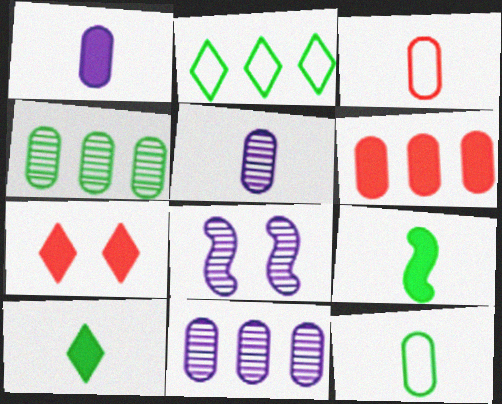[]